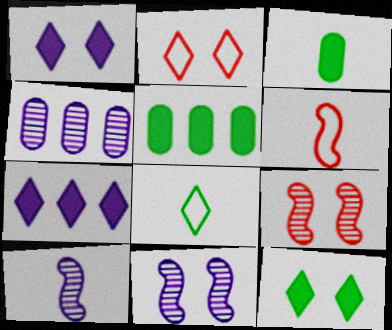[[2, 5, 10], 
[4, 6, 12]]